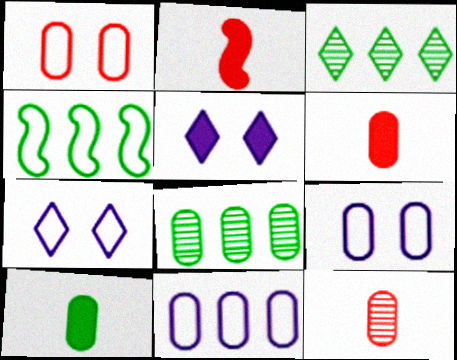[[2, 3, 9], 
[2, 7, 8], 
[4, 5, 12], 
[6, 8, 9]]